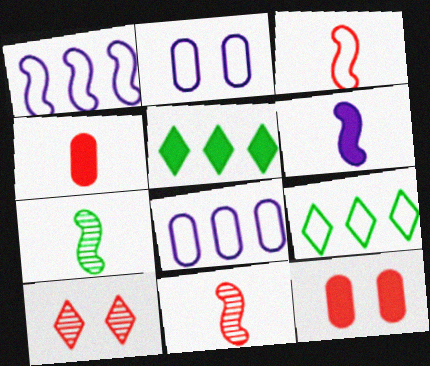[[2, 3, 9], 
[2, 5, 11], 
[3, 6, 7], 
[5, 6, 12]]